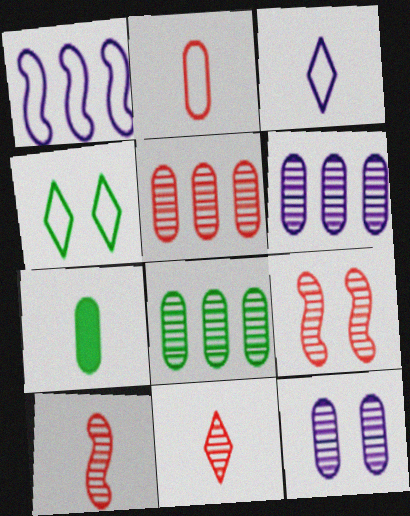[[1, 2, 4], 
[3, 7, 10], 
[5, 6, 8], 
[5, 9, 11]]